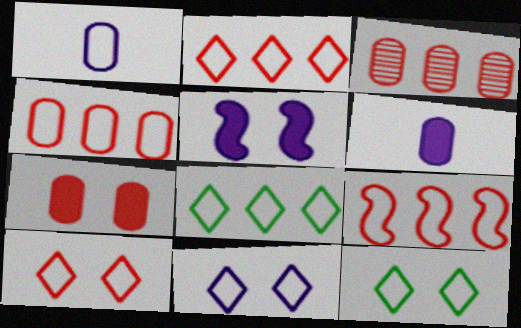[[1, 9, 12], 
[2, 4, 9], 
[10, 11, 12]]